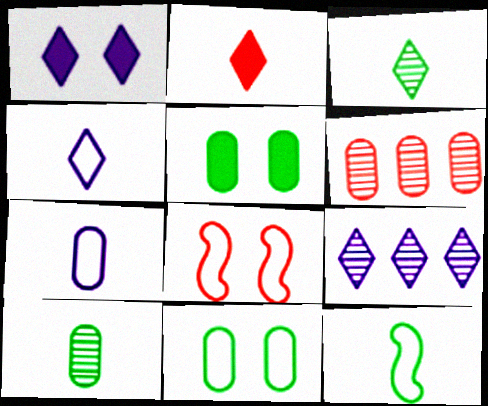[[1, 4, 9], 
[1, 6, 12], 
[2, 3, 4], 
[2, 6, 8], 
[5, 6, 7]]